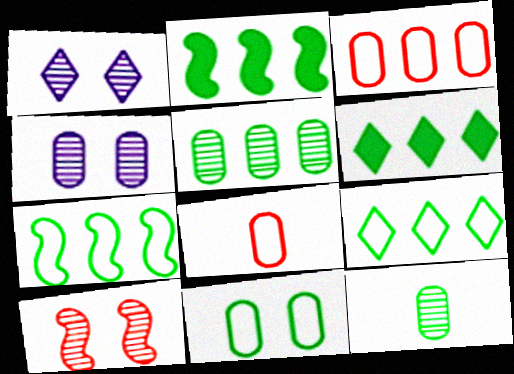[[1, 2, 8], 
[2, 5, 9], 
[5, 6, 7]]